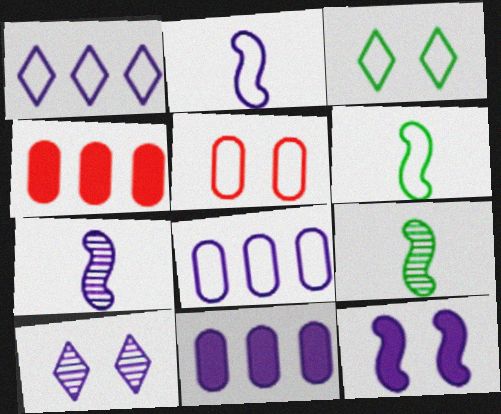[[1, 5, 6], 
[2, 10, 11], 
[3, 4, 7], 
[4, 6, 10]]